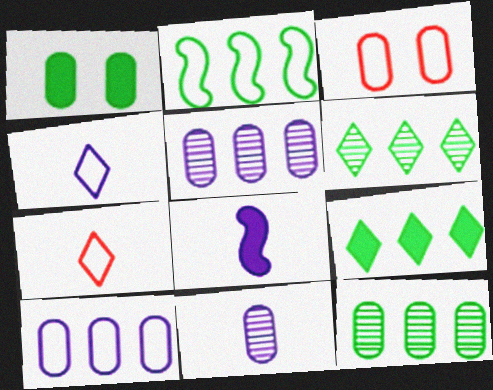[[2, 3, 4], 
[2, 9, 12], 
[3, 6, 8], 
[4, 8, 11]]